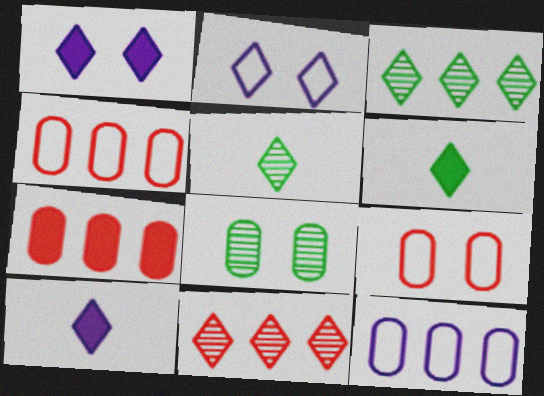[[2, 6, 11]]